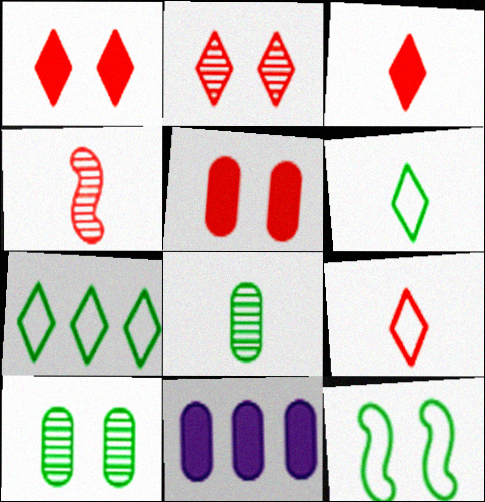[]